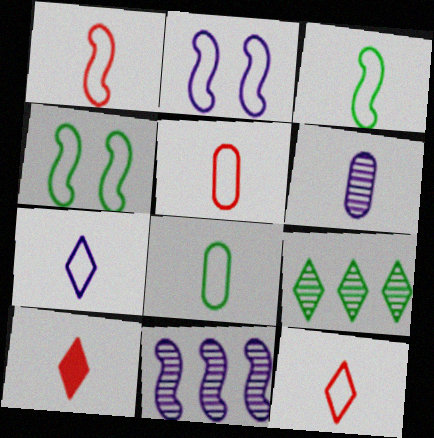[[1, 5, 12], 
[1, 7, 8], 
[3, 5, 7], 
[3, 6, 10]]